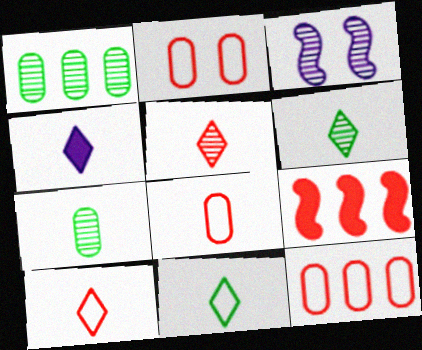[[1, 3, 5], 
[2, 5, 9], 
[2, 8, 12], 
[4, 5, 11], 
[4, 6, 10]]